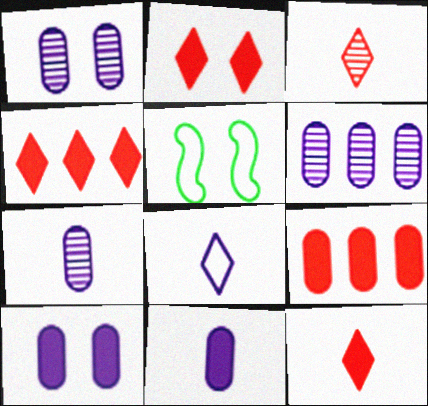[[1, 2, 5], 
[1, 6, 7], 
[2, 4, 12], 
[4, 5, 7], 
[5, 6, 12]]